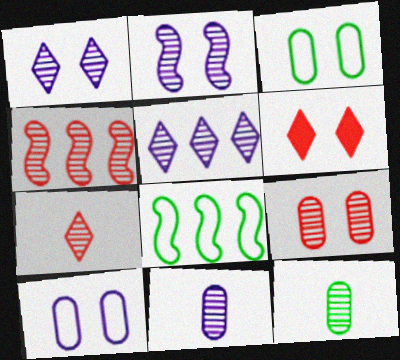[[1, 4, 12], 
[2, 3, 6], 
[2, 5, 11], 
[4, 7, 9], 
[6, 8, 11]]